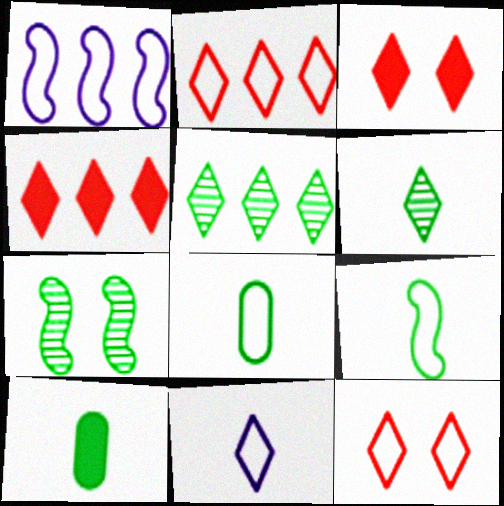[[1, 8, 12], 
[3, 5, 11], 
[6, 9, 10]]